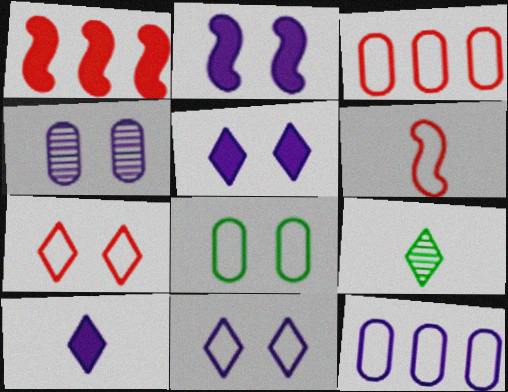[[2, 3, 9], 
[2, 4, 11], 
[3, 6, 7]]